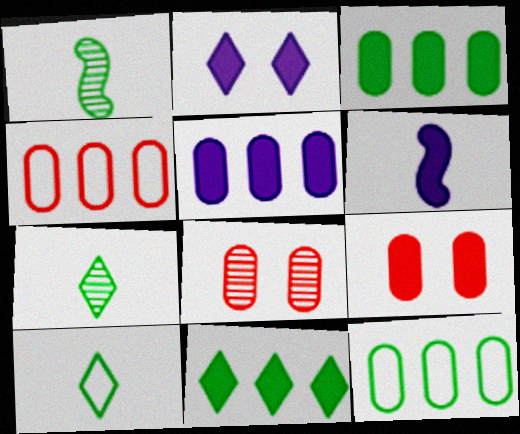[[1, 2, 4], 
[2, 5, 6], 
[6, 9, 11]]